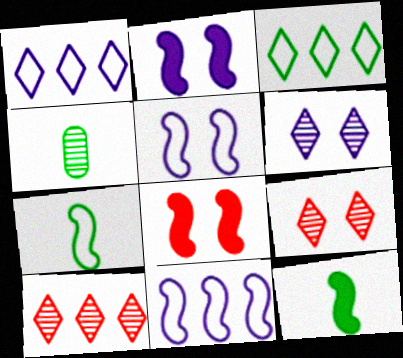[[1, 4, 8]]